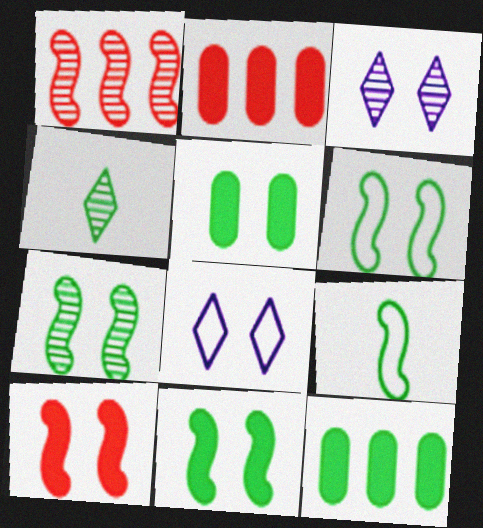[[2, 3, 9], 
[4, 6, 12], 
[6, 7, 11]]